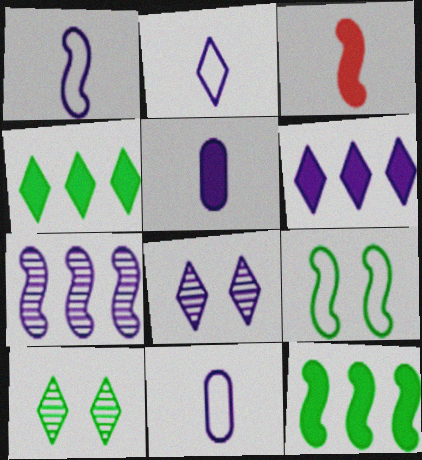[[1, 2, 11], 
[2, 6, 8], 
[3, 7, 9]]